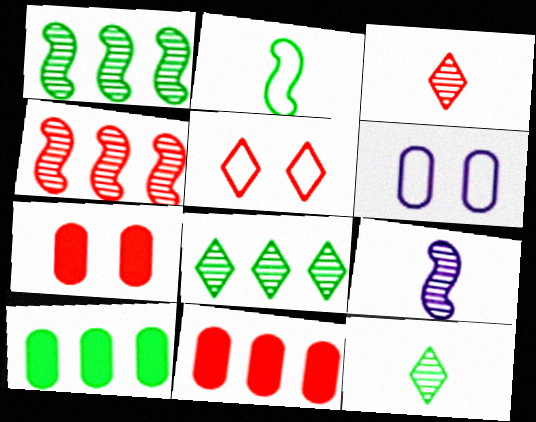[[5, 9, 10]]